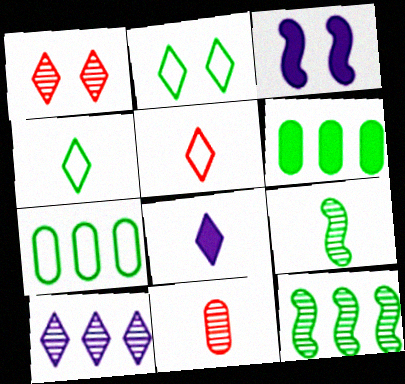[[2, 6, 9]]